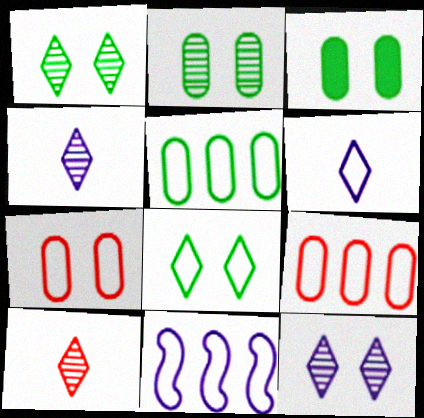[[3, 10, 11]]